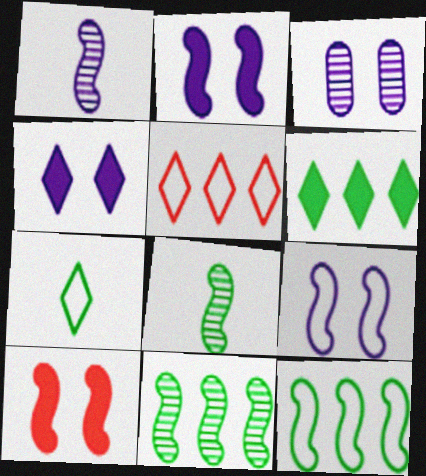[[1, 10, 12], 
[3, 4, 9]]